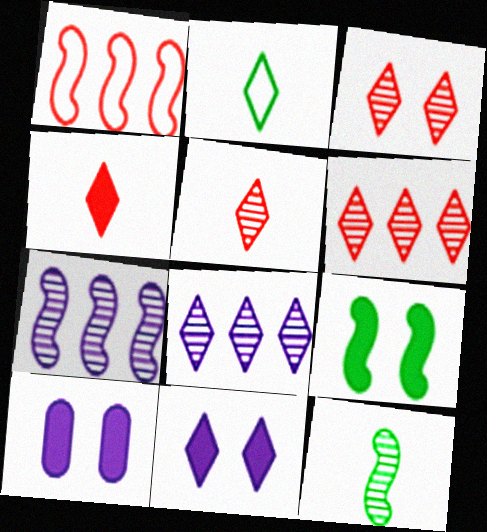[[2, 6, 11], 
[3, 5, 6]]